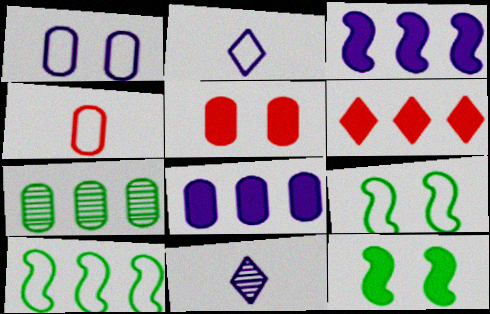[[1, 3, 11], 
[5, 10, 11]]